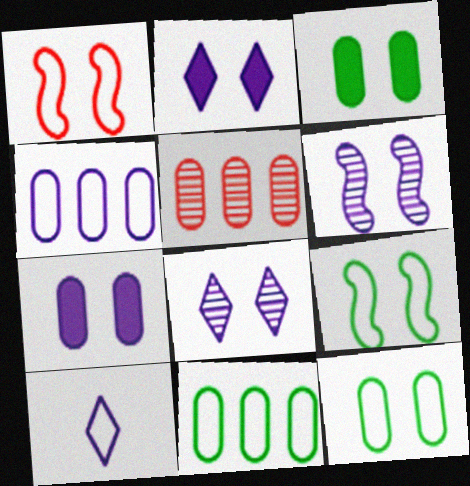[[1, 3, 8], 
[1, 10, 11]]